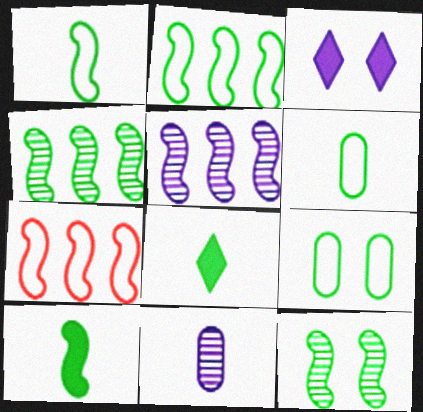[[2, 10, 12], 
[4, 8, 9]]